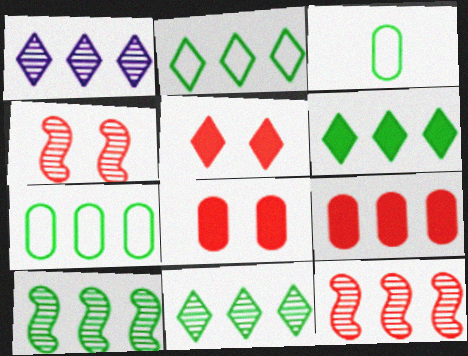[[2, 6, 11], 
[6, 7, 10]]